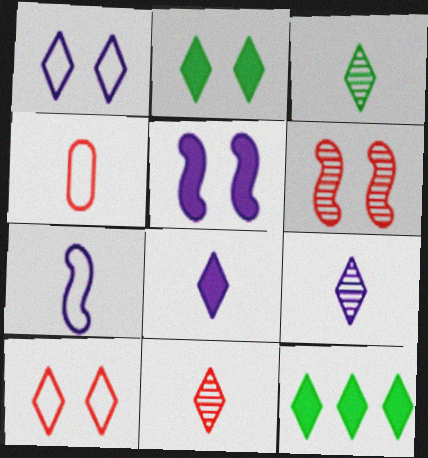[[1, 11, 12], 
[3, 9, 11], 
[9, 10, 12]]